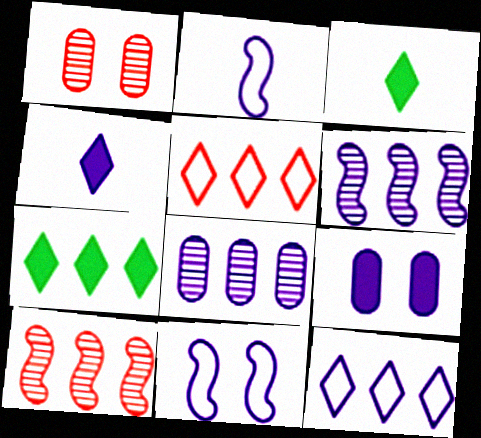[[1, 2, 7], 
[4, 8, 11]]